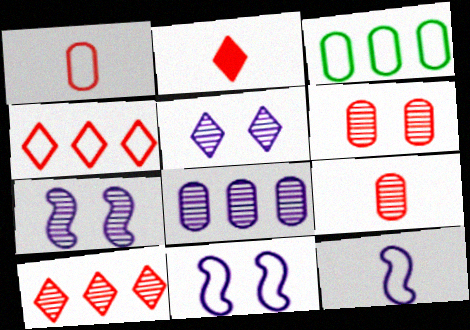[[2, 3, 7]]